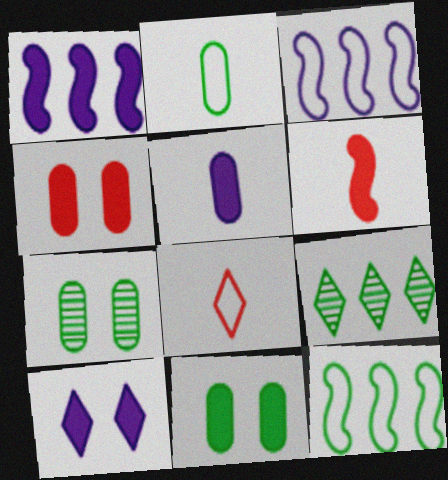[[1, 5, 10], 
[1, 7, 8], 
[8, 9, 10]]